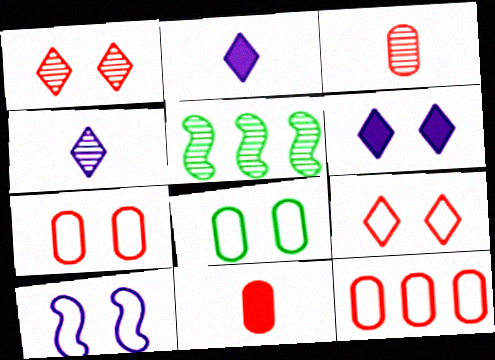[[2, 5, 7], 
[8, 9, 10]]